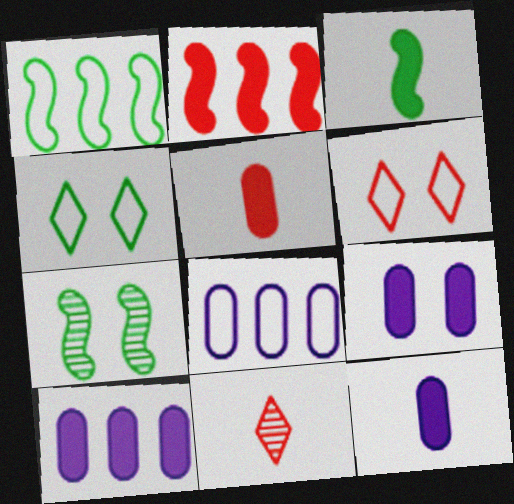[[1, 3, 7], 
[1, 9, 11], 
[6, 7, 9], 
[9, 10, 12]]